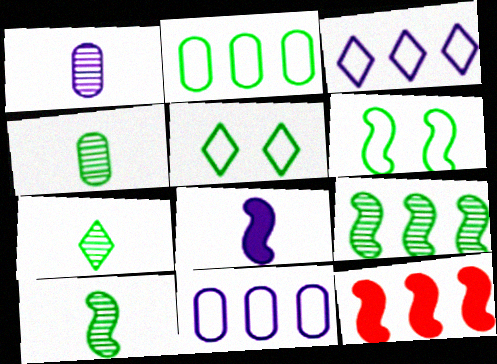[[1, 5, 12], 
[4, 7, 10]]